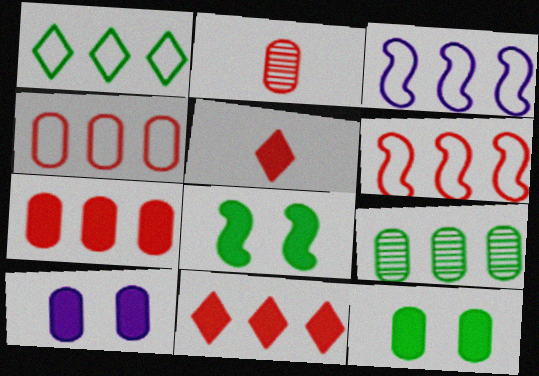[[1, 3, 4], 
[3, 9, 11]]